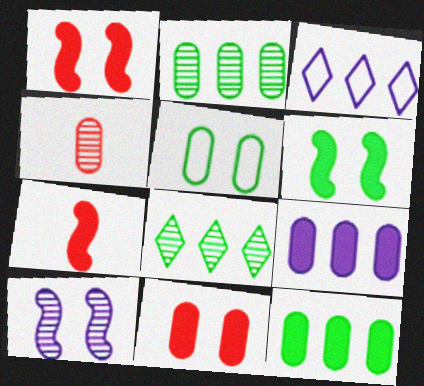[[3, 4, 6], 
[4, 5, 9], 
[4, 8, 10]]